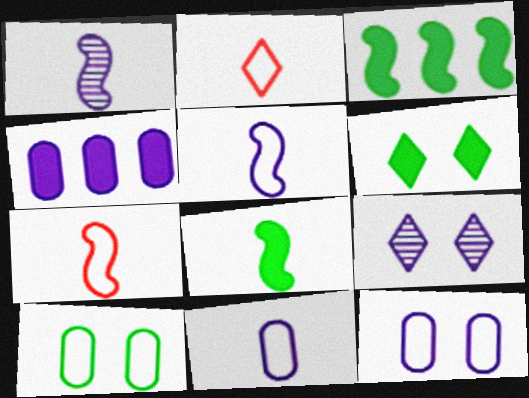[[1, 7, 8], 
[4, 5, 9]]